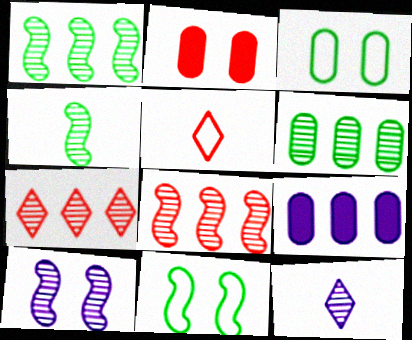[[2, 5, 8], 
[4, 8, 10]]